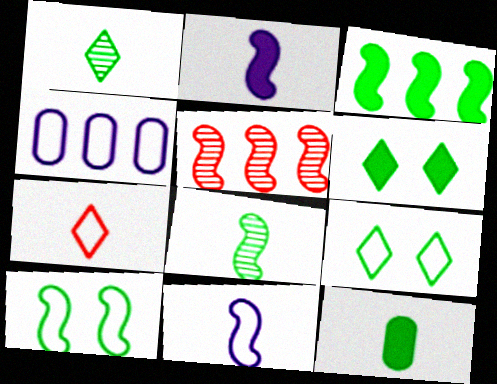[[2, 5, 10], 
[3, 6, 12], 
[3, 8, 10], 
[4, 7, 10]]